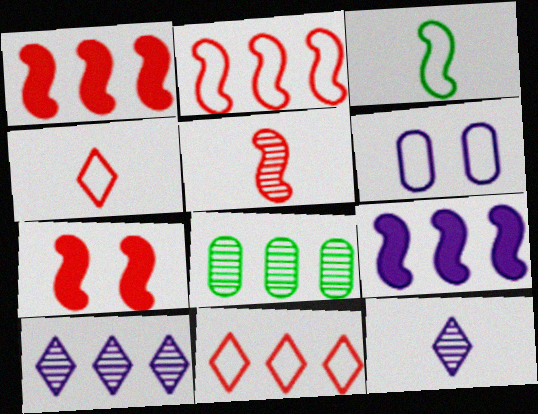[[2, 5, 7], 
[3, 6, 11], 
[6, 9, 12], 
[8, 9, 11]]